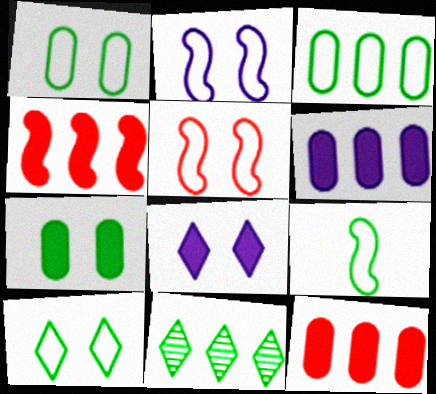[[3, 9, 10], 
[7, 9, 11]]